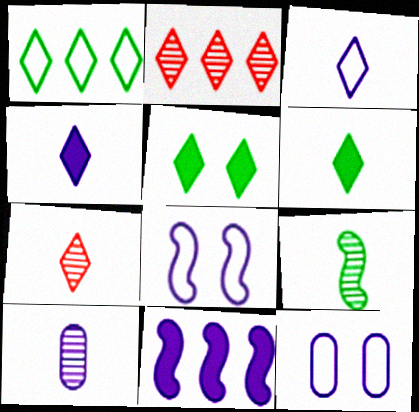[[2, 3, 5], 
[3, 6, 7], 
[7, 9, 10]]